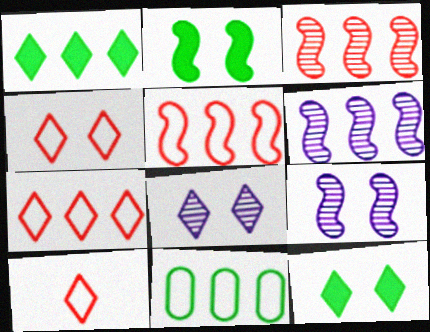[[1, 8, 10], 
[4, 7, 10], 
[4, 8, 12]]